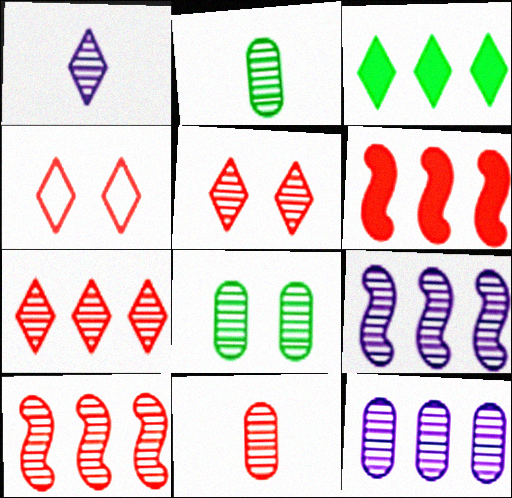[[1, 3, 4], 
[1, 8, 10], 
[2, 5, 9], 
[4, 6, 11], 
[5, 10, 11], 
[8, 11, 12]]